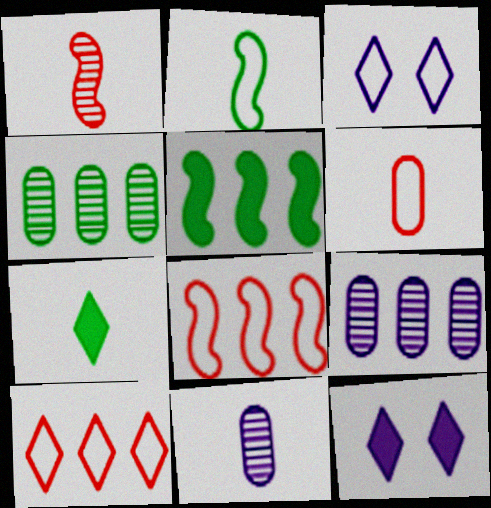[[5, 9, 10]]